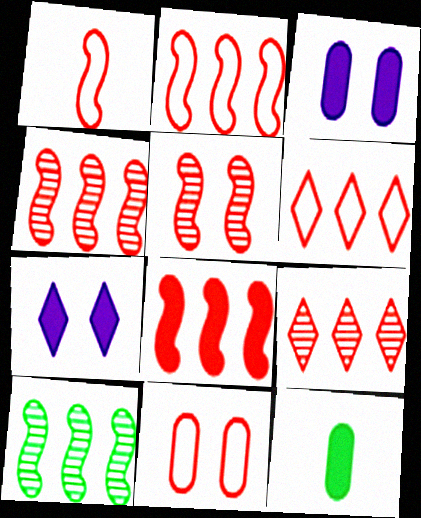[[1, 5, 8], 
[1, 6, 11], 
[2, 4, 8], 
[7, 8, 12]]